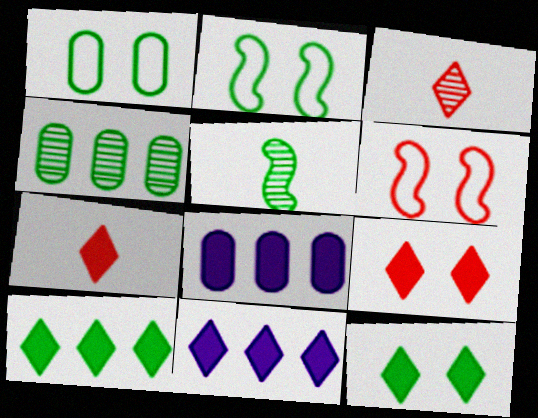[[1, 5, 10], 
[2, 3, 8], 
[7, 11, 12]]